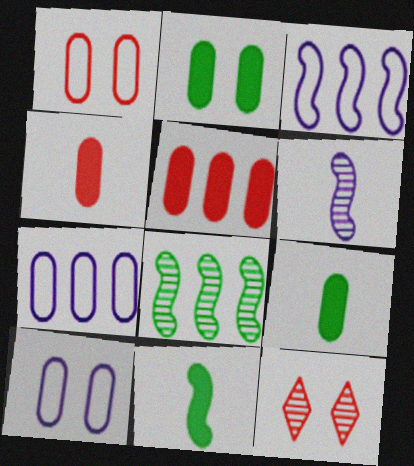[[3, 9, 12], 
[7, 11, 12]]